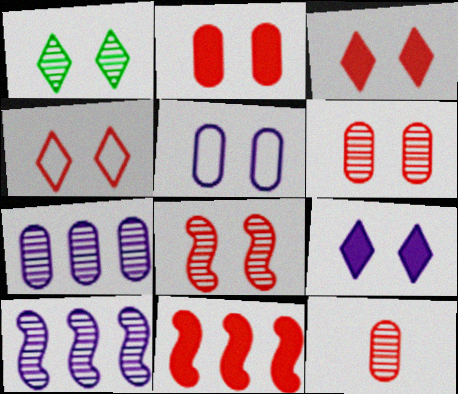[[1, 4, 9], 
[1, 10, 12], 
[2, 4, 8], 
[4, 11, 12]]